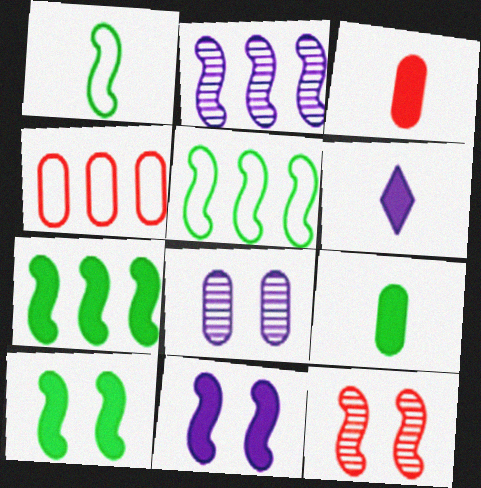[[4, 8, 9]]